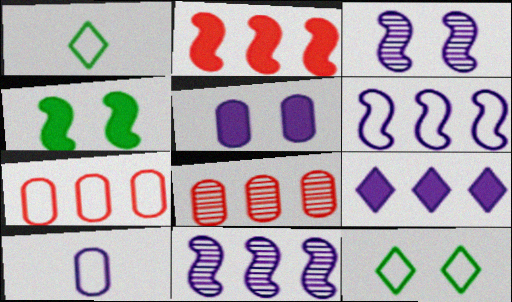[[3, 9, 10]]